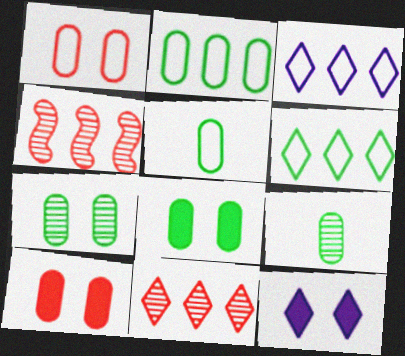[[2, 8, 9], 
[4, 5, 12]]